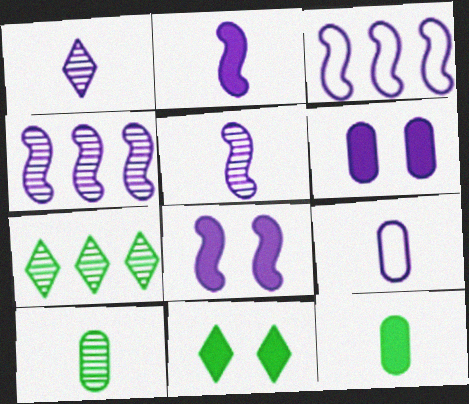[[1, 2, 9], 
[1, 3, 6], 
[3, 5, 8]]